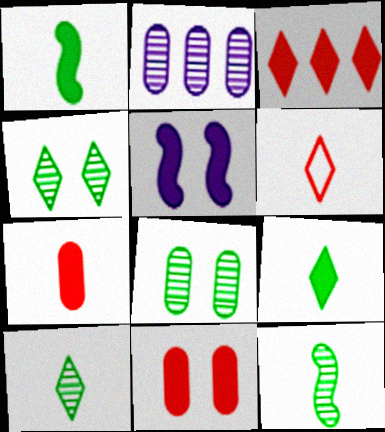[]